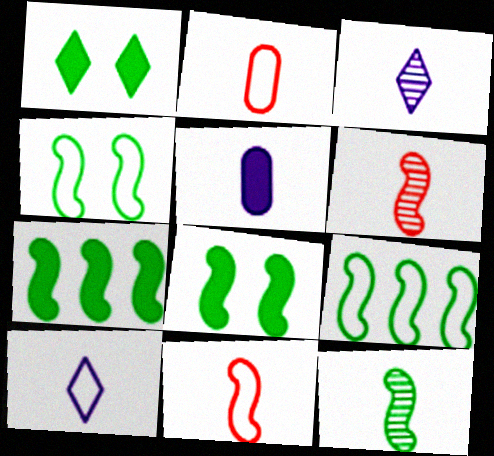[[4, 7, 12], 
[8, 9, 12]]